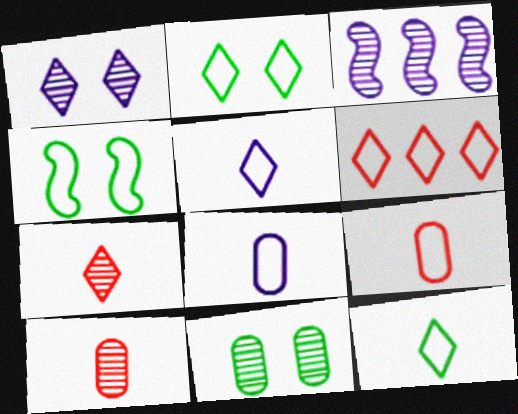[[2, 5, 6], 
[3, 7, 11], 
[4, 6, 8]]